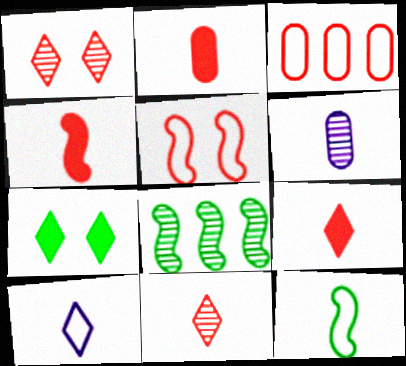[[1, 3, 4], 
[1, 6, 8], 
[2, 4, 9], 
[6, 9, 12]]